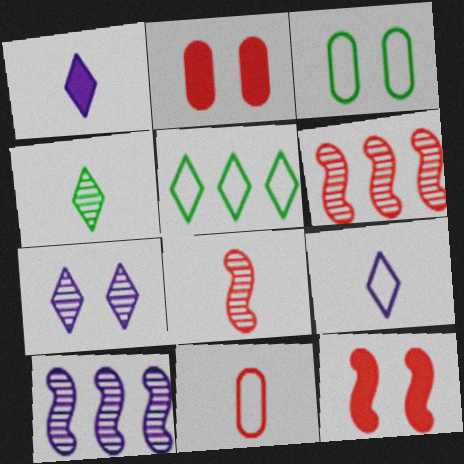[[1, 3, 6], 
[3, 7, 12]]